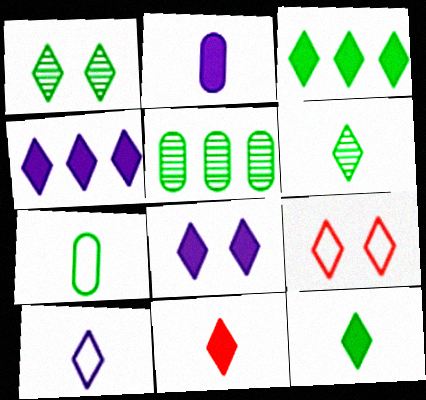[[1, 8, 9], 
[3, 8, 11], 
[4, 6, 9], 
[6, 10, 11]]